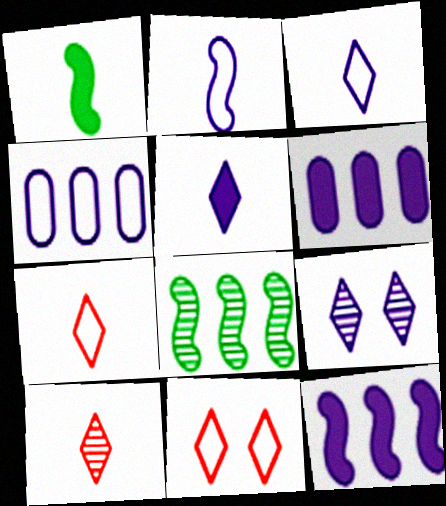[[2, 6, 9]]